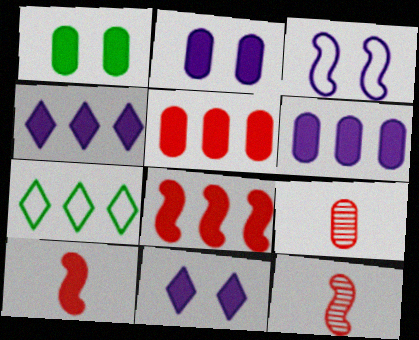[[1, 4, 10], 
[2, 7, 12]]